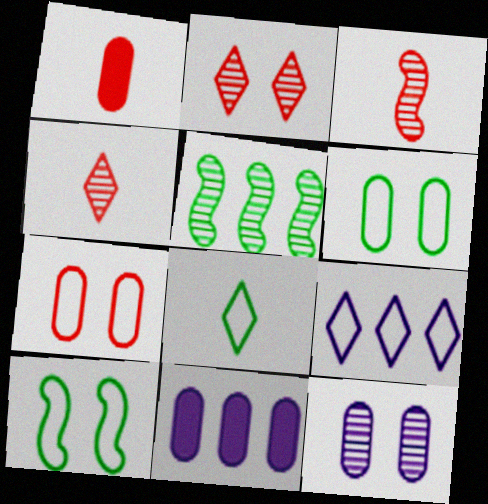[[4, 5, 12], 
[4, 10, 11]]